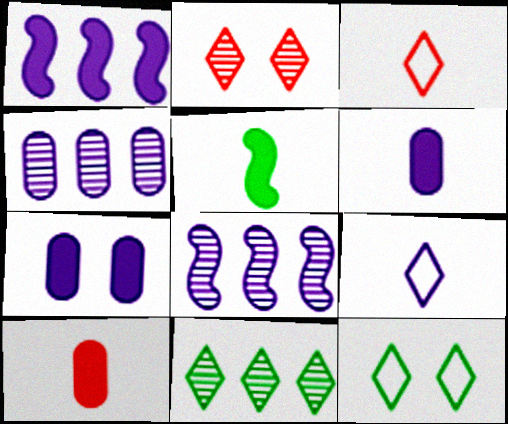[[7, 8, 9], 
[8, 10, 12]]